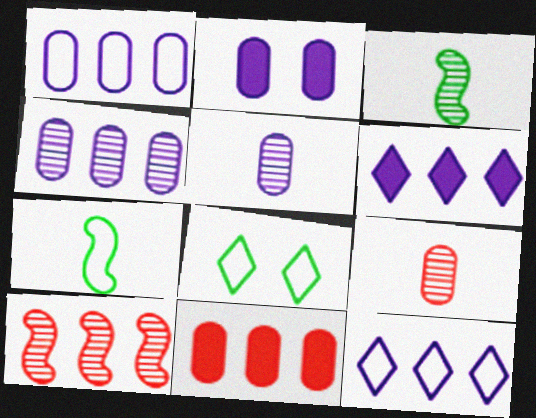[[1, 2, 5]]